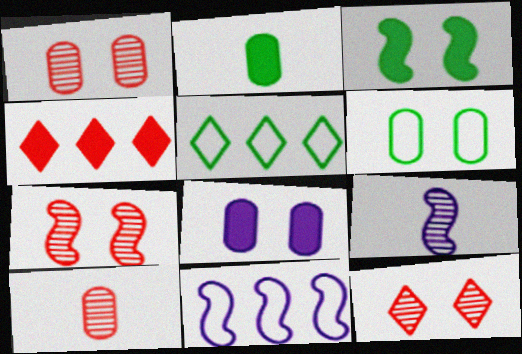[[1, 6, 8], 
[1, 7, 12], 
[2, 11, 12], 
[4, 6, 9]]